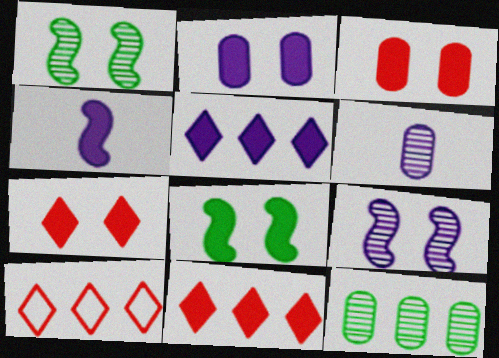[[2, 4, 5], 
[2, 7, 8], 
[6, 8, 10]]